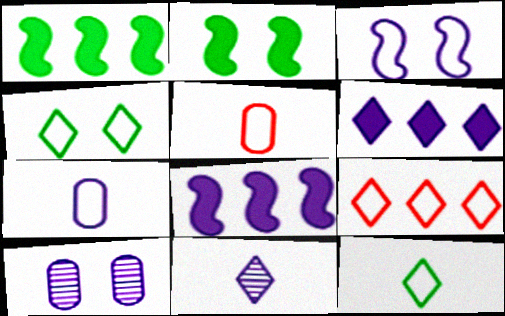[]